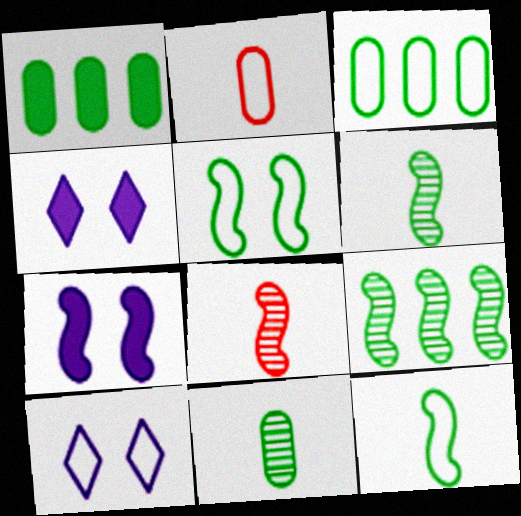[[1, 8, 10], 
[2, 4, 9], 
[3, 4, 8]]